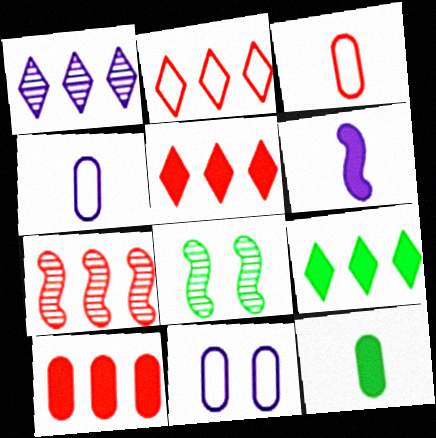[[1, 2, 9], 
[1, 6, 11], 
[2, 7, 10], 
[4, 5, 8]]